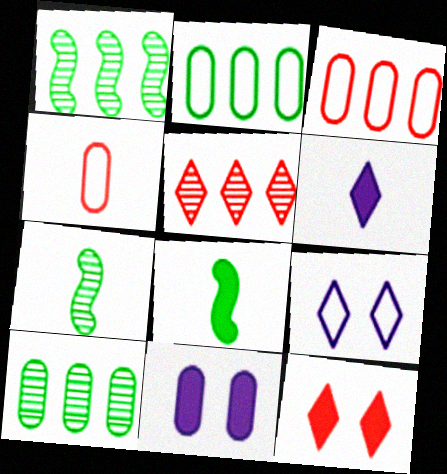[[4, 6, 7], 
[4, 10, 11]]